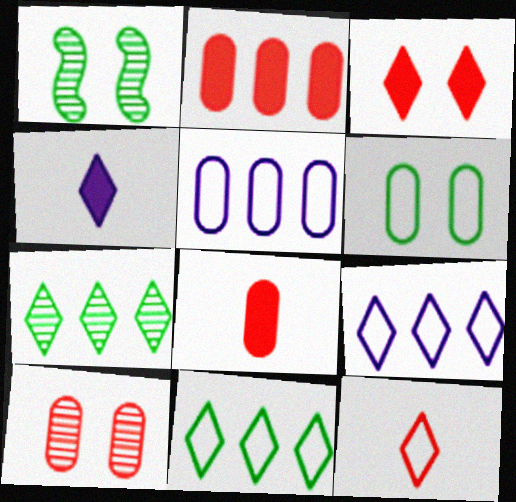[[1, 8, 9]]